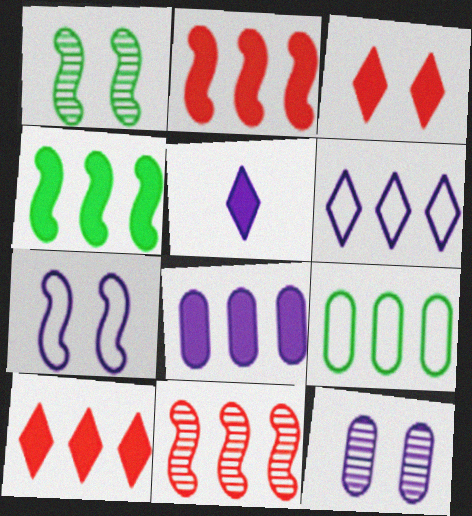[[4, 8, 10]]